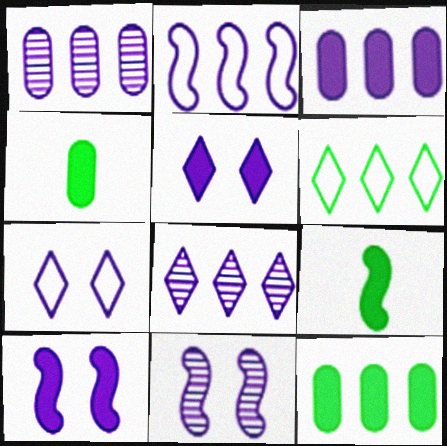[[2, 3, 8]]